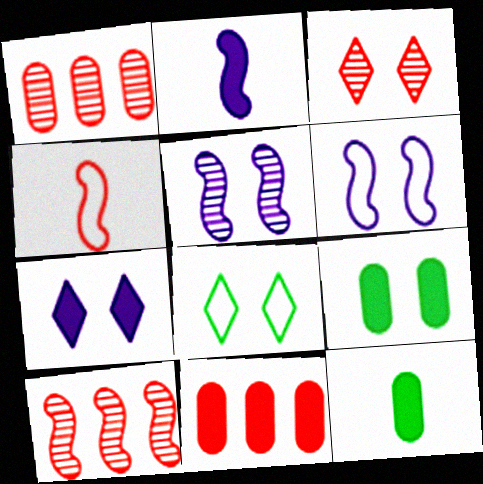[[1, 2, 8], 
[3, 4, 11], 
[3, 6, 9], 
[3, 7, 8]]